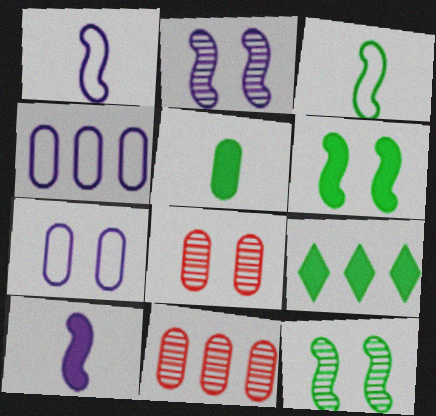[[1, 8, 9], 
[4, 5, 8], 
[5, 6, 9], 
[5, 7, 11]]